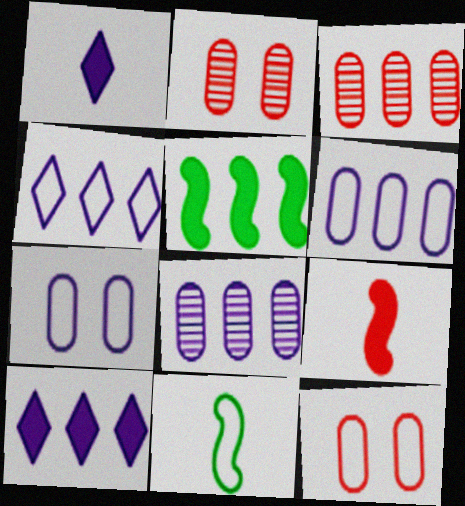[[2, 10, 11], 
[3, 4, 5], 
[4, 11, 12]]